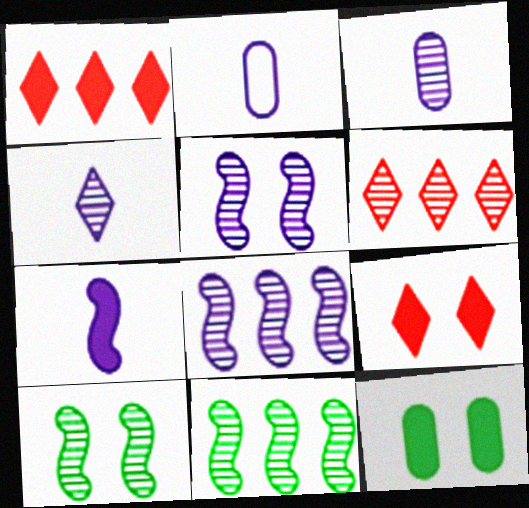[[1, 2, 10], 
[1, 7, 12], 
[2, 4, 7], 
[2, 9, 11], 
[3, 6, 10]]